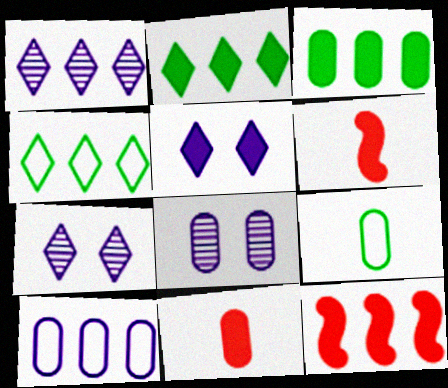[[3, 5, 6], 
[4, 6, 8], 
[7, 9, 12]]